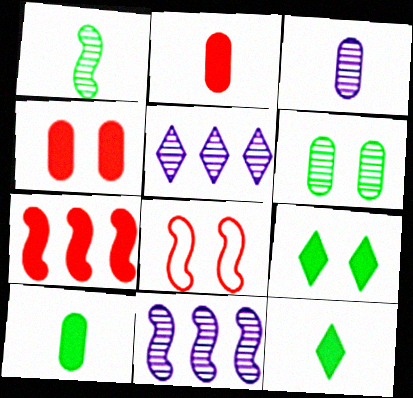[[5, 8, 10]]